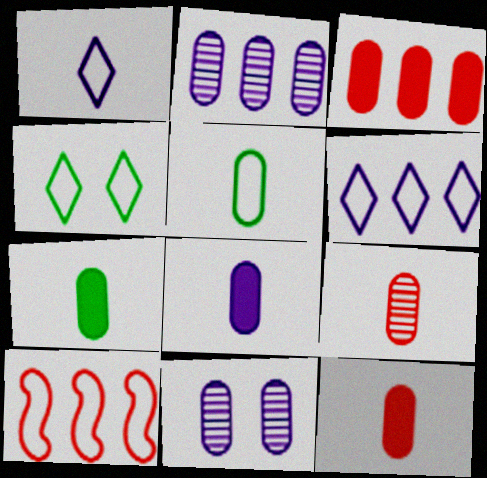[[3, 5, 11], 
[5, 8, 9], 
[7, 8, 12]]